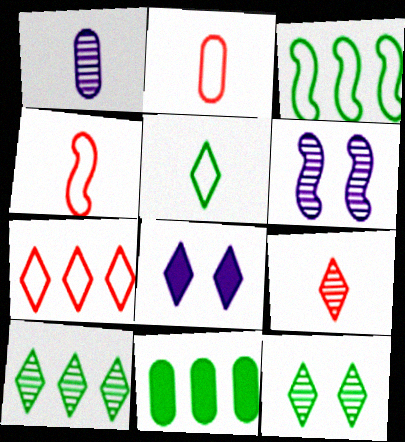[[3, 10, 11]]